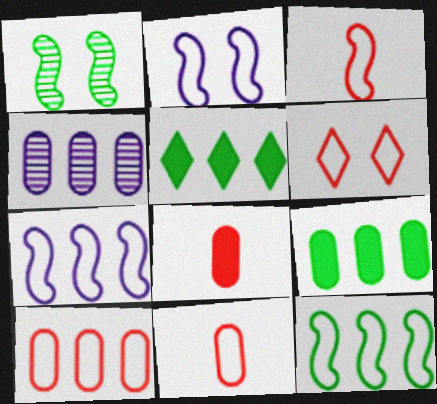[[2, 3, 12], 
[3, 6, 10], 
[4, 9, 10]]